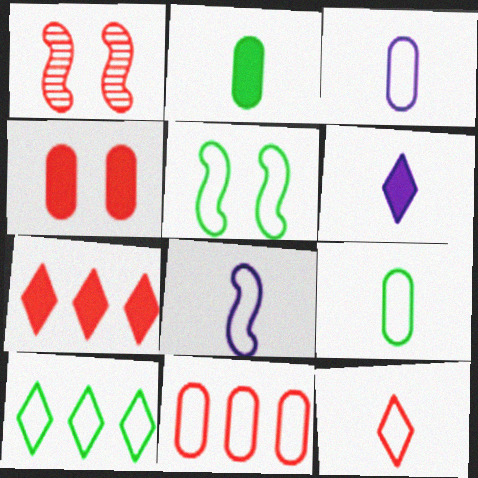[[5, 9, 10], 
[8, 9, 12]]